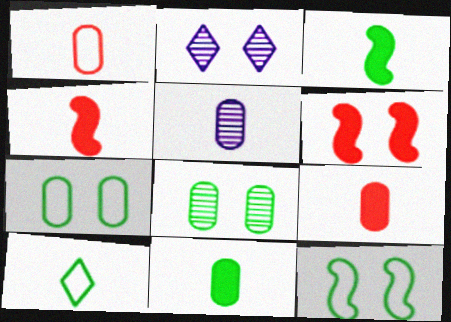[[1, 5, 11], 
[2, 6, 7], 
[4, 5, 10]]